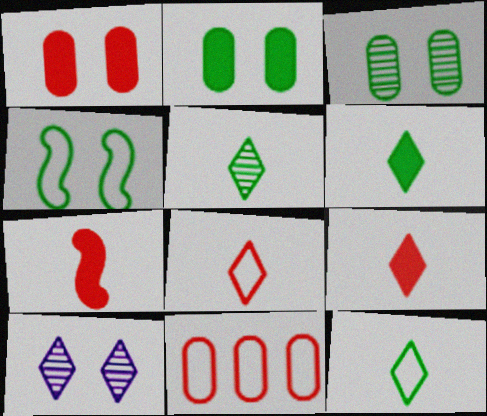[[1, 4, 10], 
[5, 6, 12]]